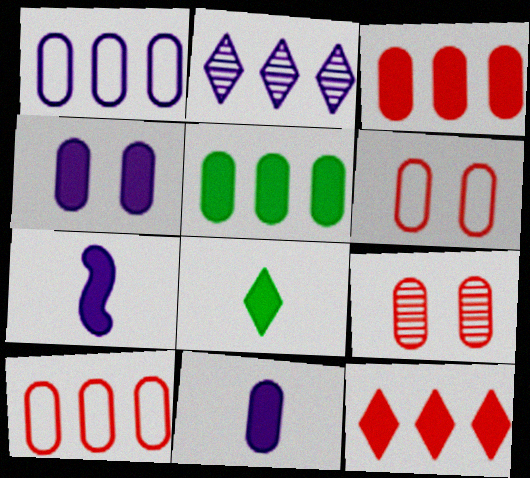[]